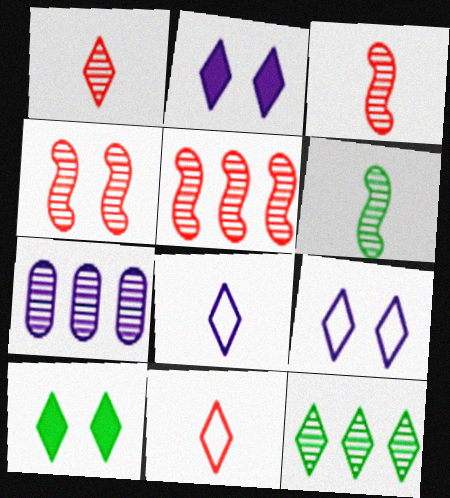[[2, 11, 12], 
[3, 4, 5], 
[5, 7, 12]]